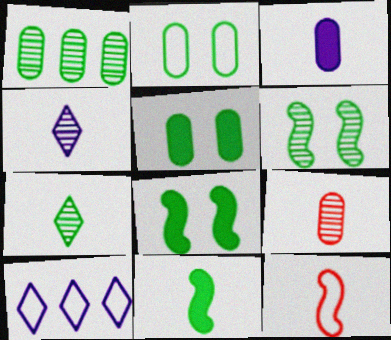[[1, 6, 7], 
[2, 10, 12], 
[3, 7, 12], 
[8, 9, 10]]